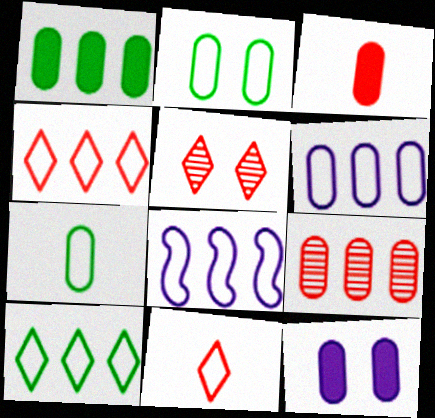[[1, 3, 12], 
[1, 6, 9], 
[2, 8, 11], 
[7, 9, 12]]